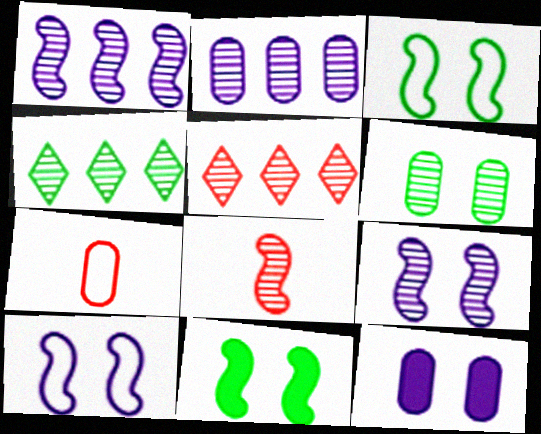[]